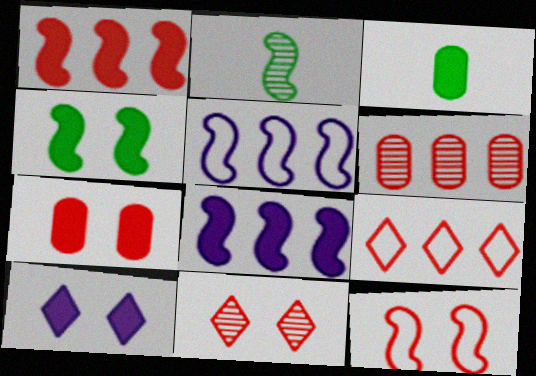[[1, 3, 10], 
[1, 6, 9], 
[2, 8, 12], 
[3, 5, 11], 
[4, 7, 10], 
[7, 11, 12]]